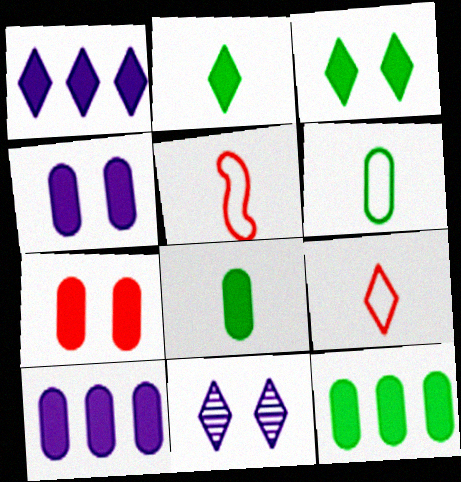[[5, 11, 12], 
[7, 8, 10]]